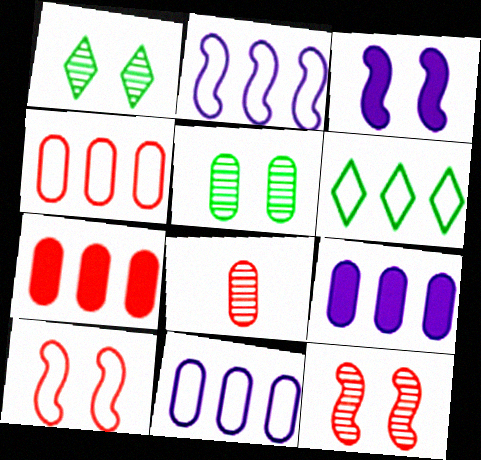[[2, 4, 6], 
[3, 6, 8]]